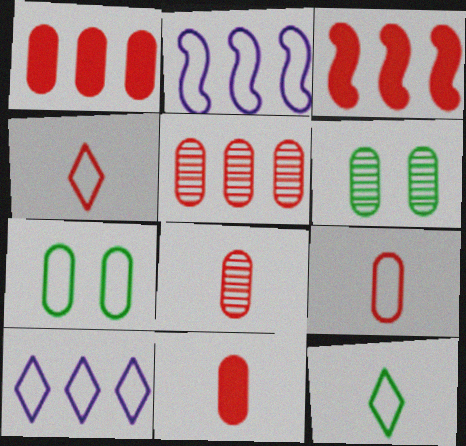[[2, 4, 7], 
[8, 9, 11]]